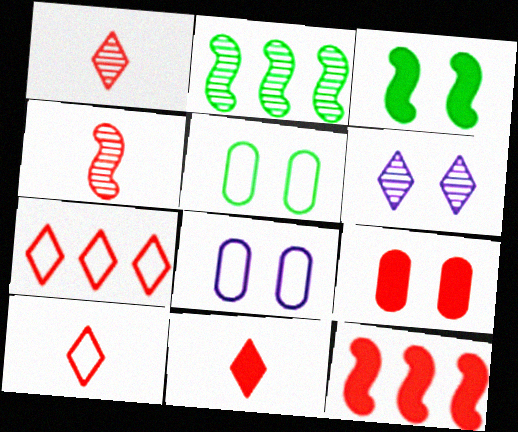[[1, 10, 11], 
[2, 8, 11], 
[4, 7, 9], 
[9, 11, 12]]